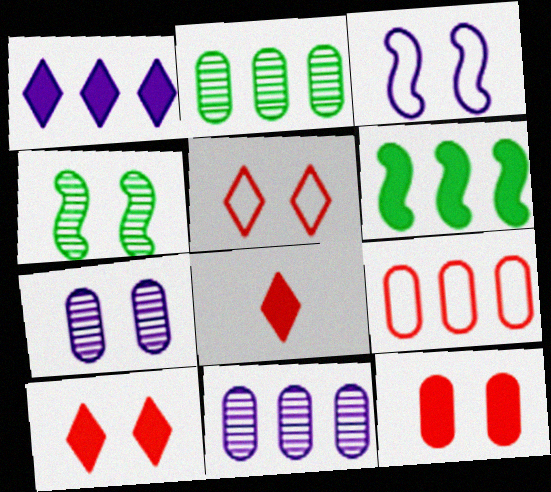[[2, 3, 8]]